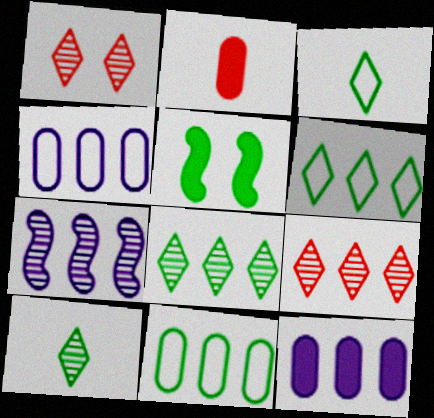[[5, 10, 11]]